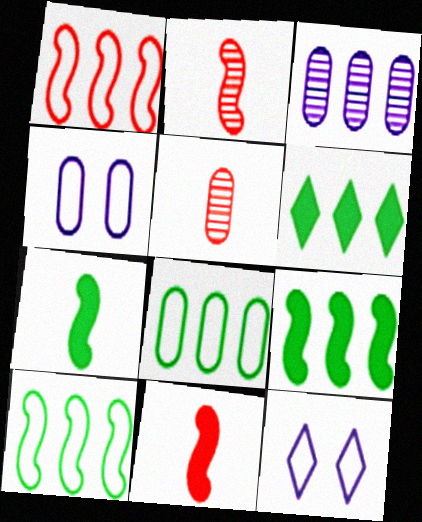[[1, 3, 6], 
[2, 4, 6], 
[5, 9, 12]]